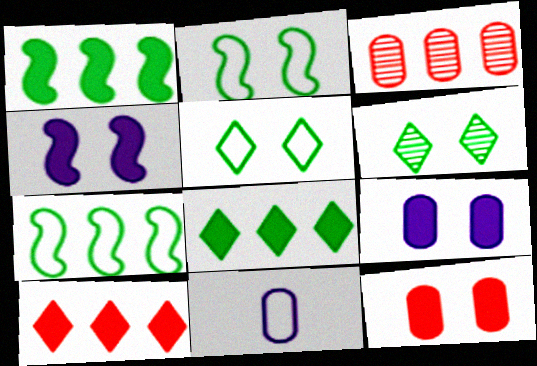[]